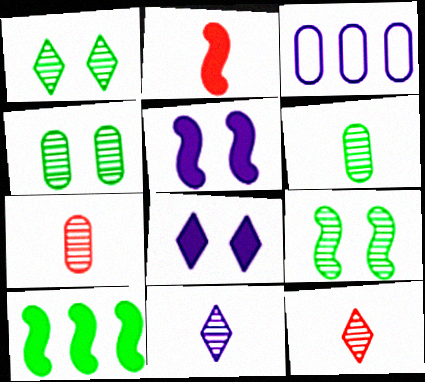[[1, 2, 3], 
[1, 4, 9], 
[2, 5, 10], 
[3, 5, 11]]